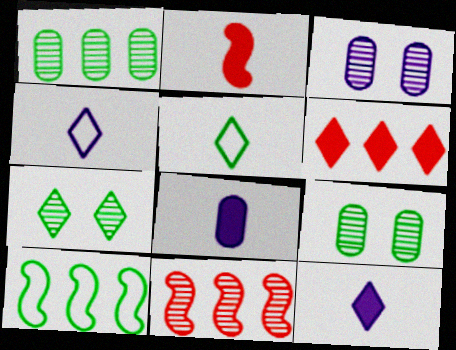[[4, 6, 7]]